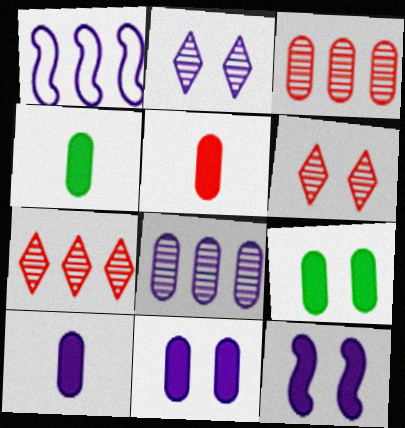[[1, 2, 10], 
[1, 4, 6], 
[4, 5, 10]]